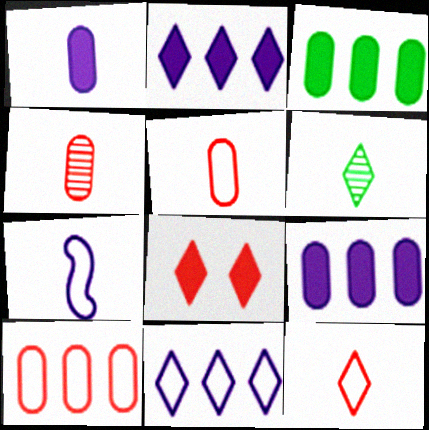[[6, 8, 11]]